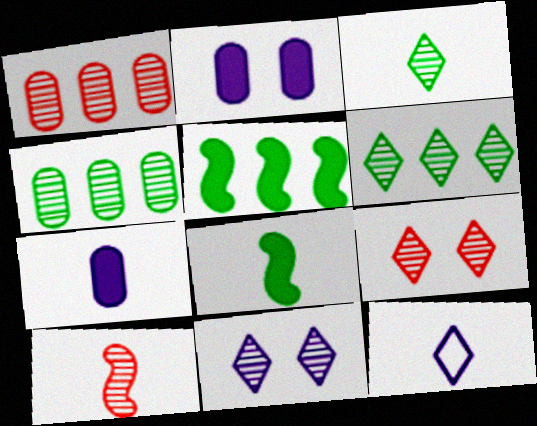[[1, 9, 10], 
[4, 10, 11]]